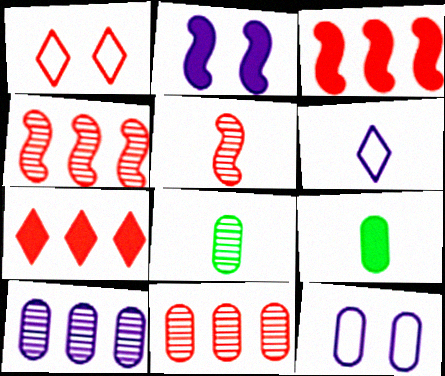[[2, 6, 10], 
[2, 7, 9], 
[5, 6, 9], 
[9, 11, 12]]